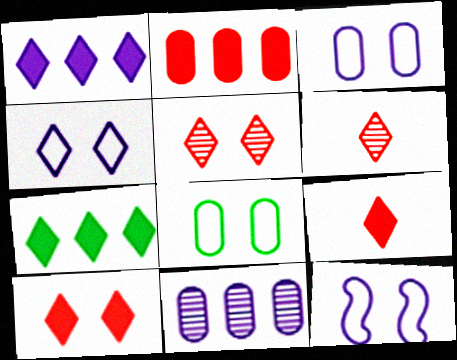[[3, 4, 12], 
[4, 6, 7]]